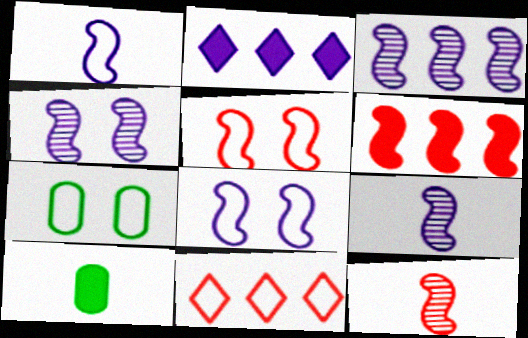[[1, 7, 11], 
[2, 7, 12], 
[3, 4, 9], 
[4, 10, 11], 
[5, 6, 12]]